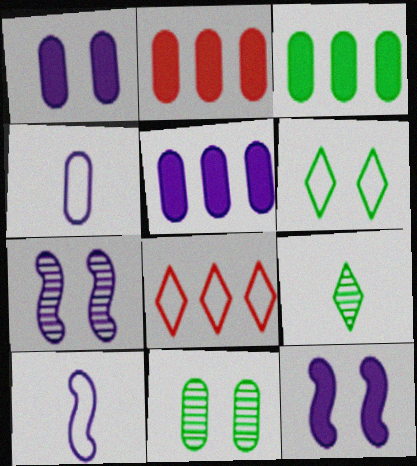[[2, 3, 5], 
[2, 4, 11]]